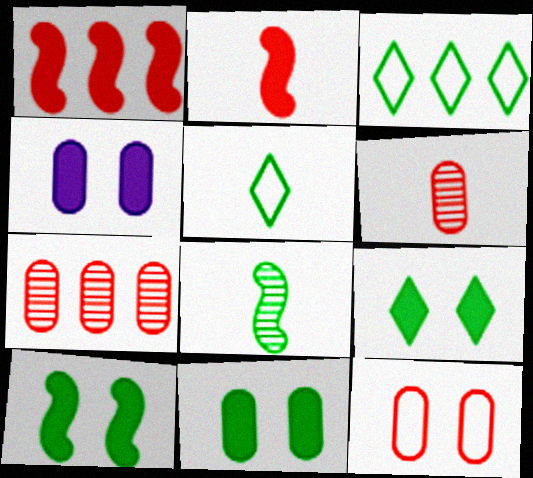[[3, 8, 11], 
[9, 10, 11]]